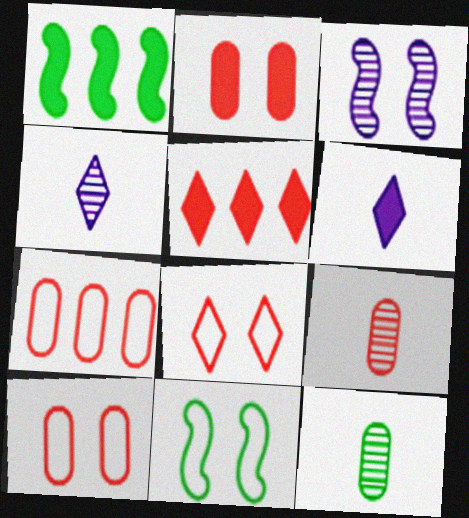[[1, 2, 6], 
[1, 4, 10], 
[2, 7, 9]]